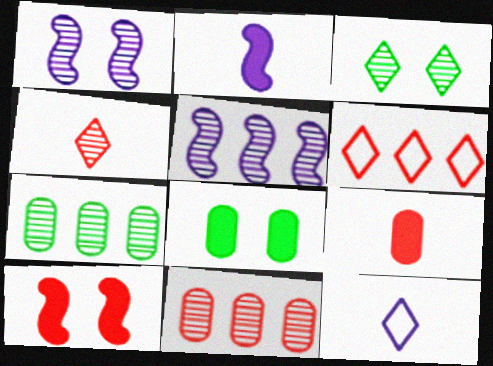[[1, 4, 7], 
[7, 10, 12]]